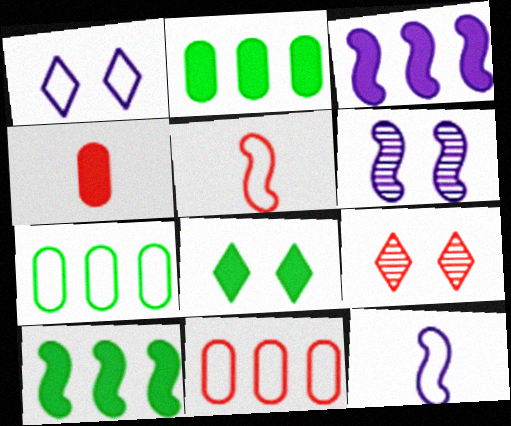[[1, 5, 7], 
[1, 8, 9], 
[2, 9, 12], 
[3, 4, 8], 
[3, 6, 12], 
[5, 6, 10]]